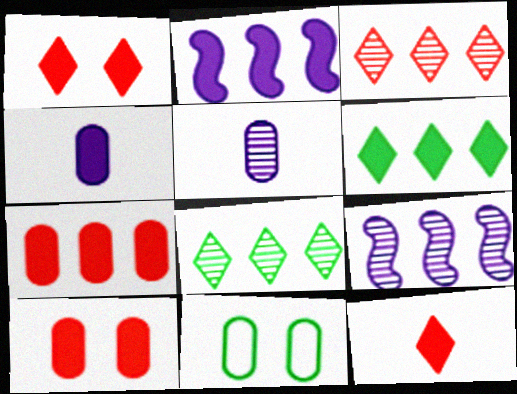[[2, 6, 7], 
[5, 7, 11], 
[9, 11, 12]]